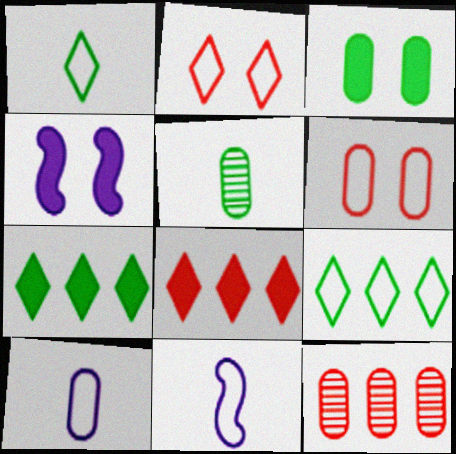[[1, 4, 12], 
[3, 10, 12], 
[6, 9, 11]]